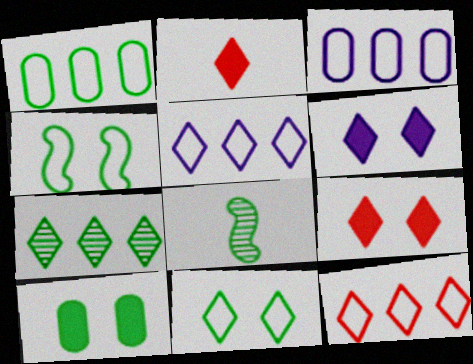[[3, 8, 9]]